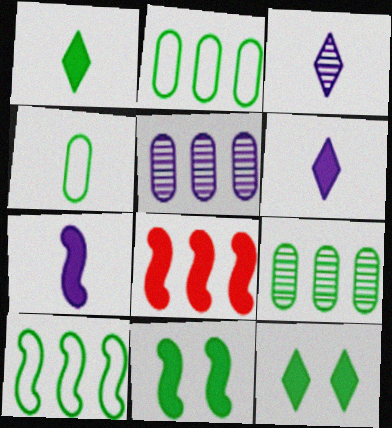[[7, 8, 11]]